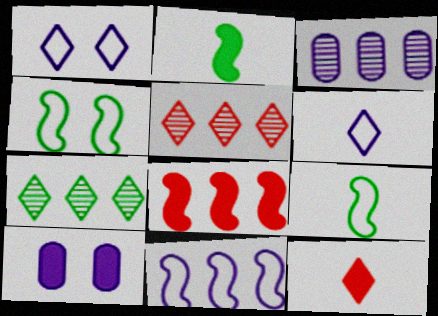[[1, 7, 12], 
[3, 4, 12], 
[5, 9, 10]]